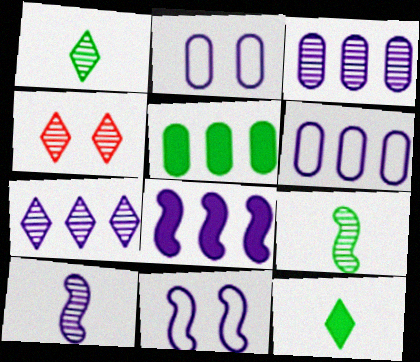[[1, 4, 7], 
[3, 4, 9], 
[6, 7, 8], 
[8, 10, 11]]